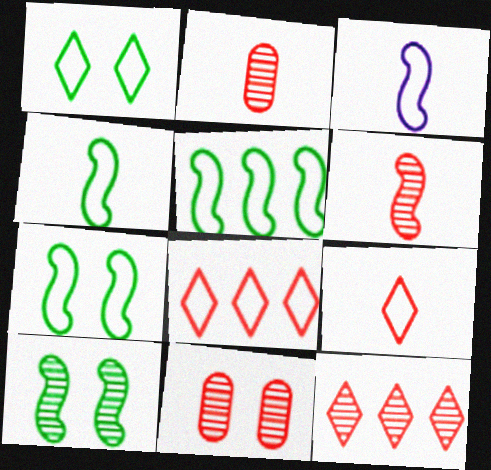[[4, 5, 7], 
[6, 11, 12]]